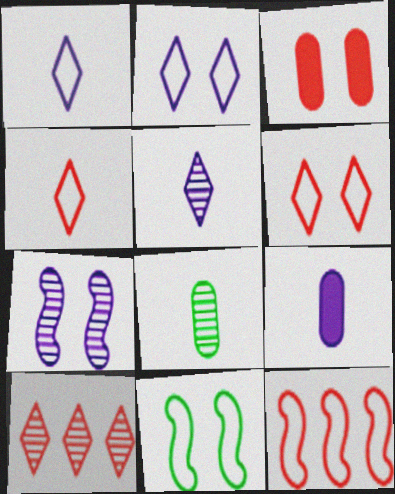[[7, 8, 10], 
[9, 10, 11]]